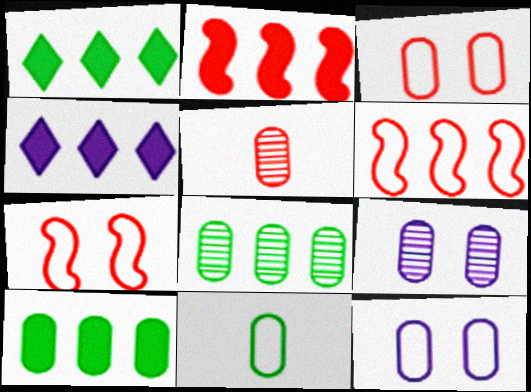[[2, 4, 10], 
[4, 6, 8], 
[5, 8, 9], 
[5, 10, 12]]